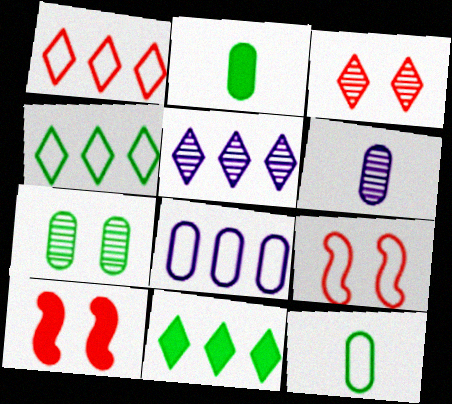[[1, 5, 11], 
[2, 5, 9], 
[4, 6, 10], 
[5, 10, 12], 
[6, 9, 11]]